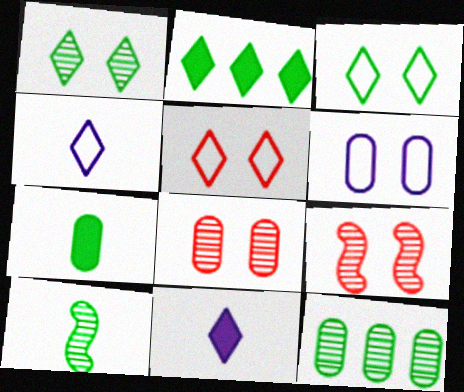[[1, 10, 12]]